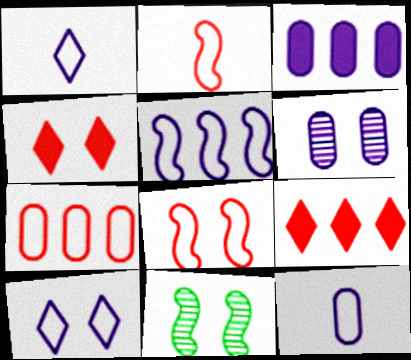[[3, 6, 12], 
[5, 10, 12], 
[9, 11, 12]]